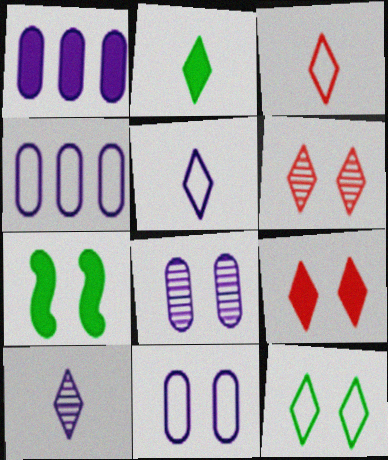[[2, 3, 10], 
[6, 7, 11]]